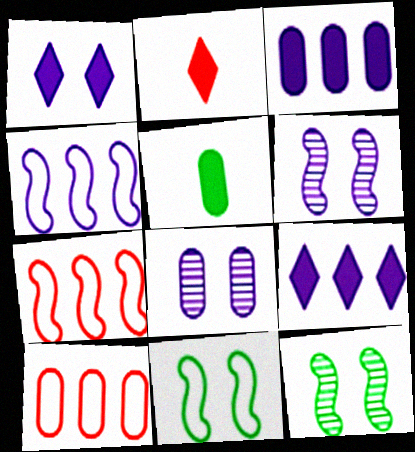[[5, 8, 10]]